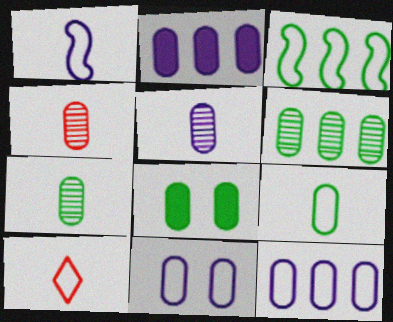[[1, 9, 10], 
[2, 5, 11], 
[3, 10, 11], 
[4, 5, 7], 
[4, 8, 12], 
[6, 8, 9]]